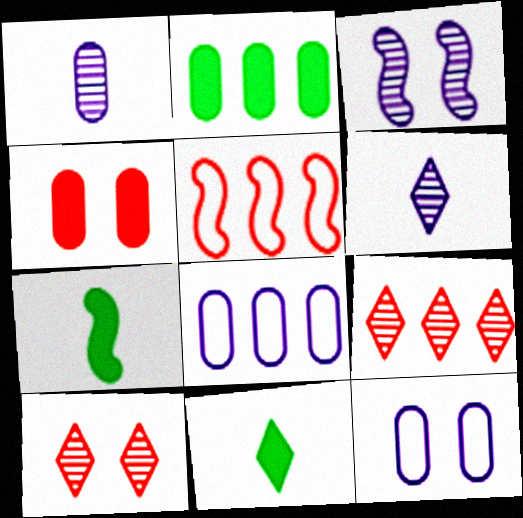[[3, 5, 7], 
[7, 8, 10], 
[7, 9, 12]]